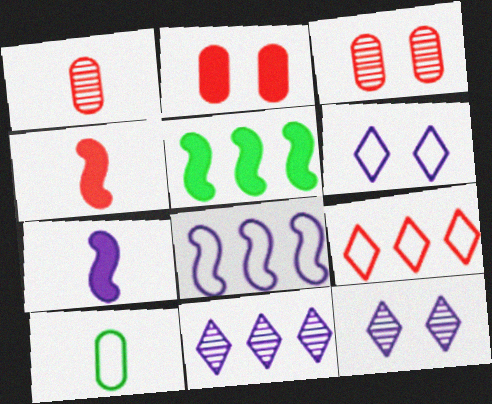[[1, 5, 6], 
[3, 4, 9]]